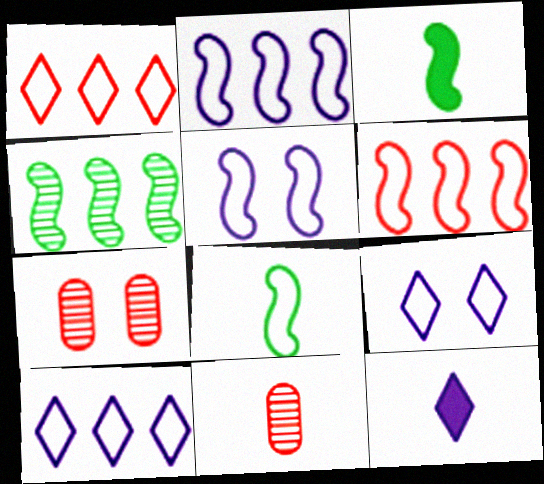[[3, 7, 10], 
[5, 6, 8], 
[8, 11, 12]]